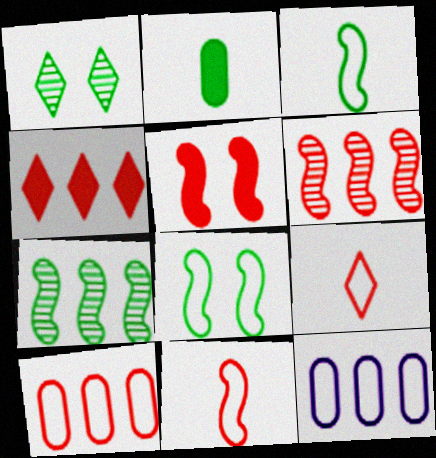[[4, 6, 10], 
[4, 7, 12], 
[5, 6, 11], 
[8, 9, 12]]